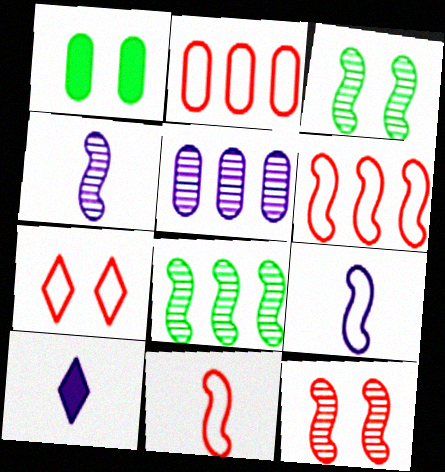[[2, 3, 10], 
[2, 7, 11], 
[4, 8, 12]]